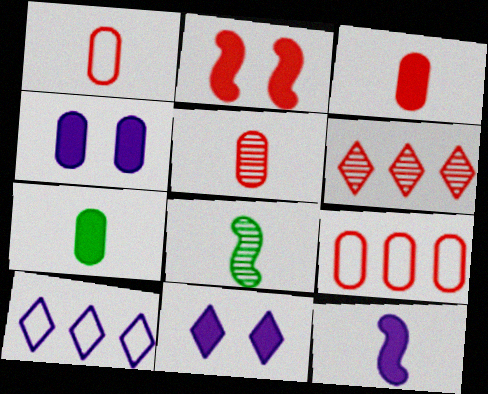[[1, 2, 6], 
[1, 3, 5], 
[8, 9, 11]]